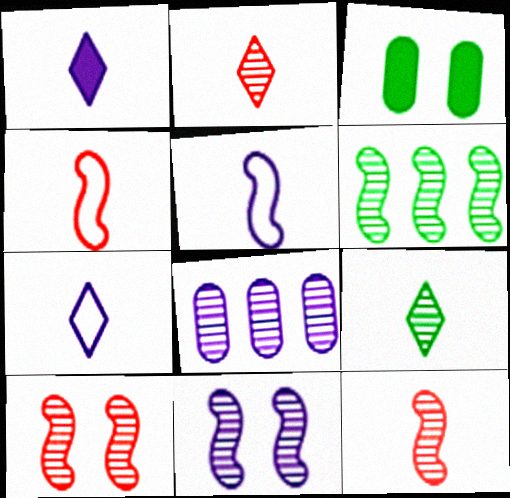[[6, 11, 12], 
[8, 9, 10]]